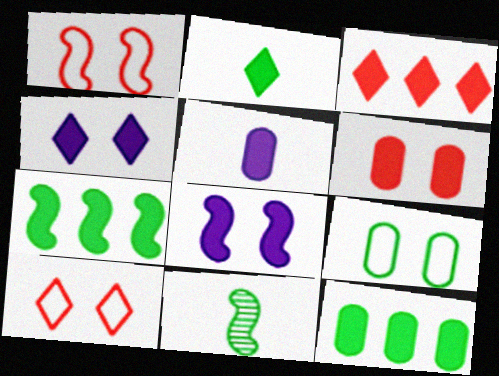[[2, 3, 4], 
[5, 6, 12]]